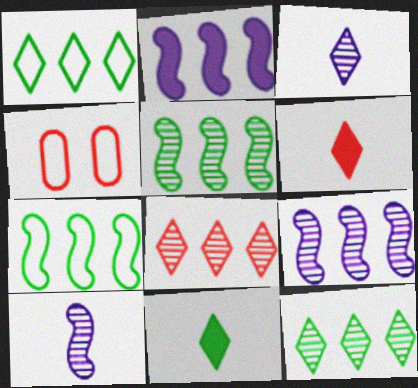[[4, 9, 11]]